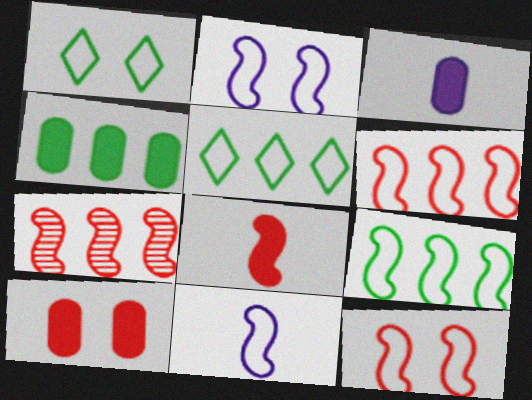[[1, 3, 7], 
[3, 4, 10], 
[7, 8, 12], 
[9, 11, 12]]